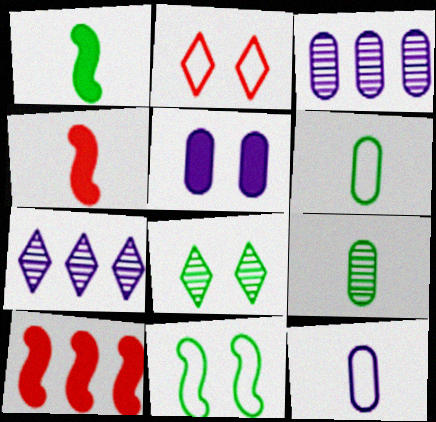[[1, 2, 3], 
[3, 5, 12], 
[8, 10, 12]]